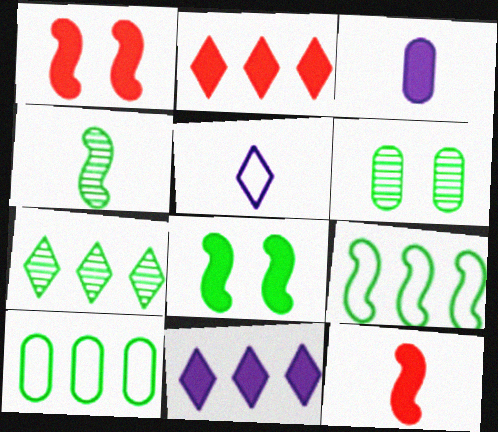[[2, 3, 8], 
[4, 6, 7], 
[4, 8, 9]]